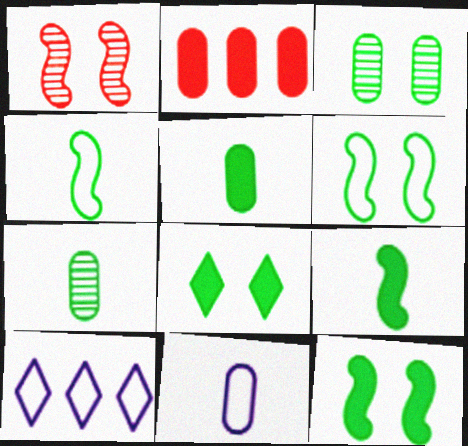[[1, 5, 10], 
[2, 3, 11], 
[3, 6, 8]]